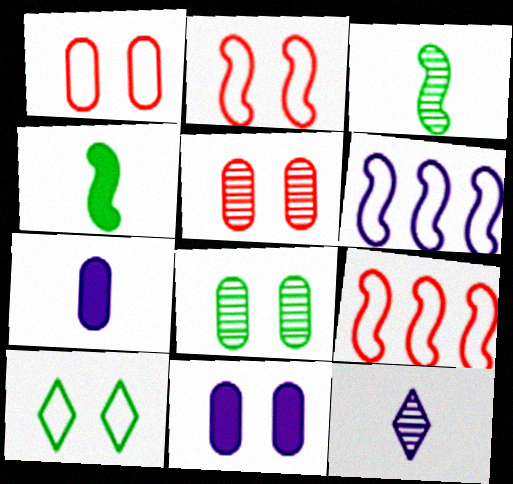[[1, 8, 11], 
[6, 11, 12]]